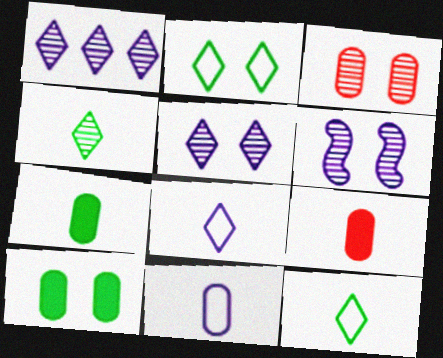[]